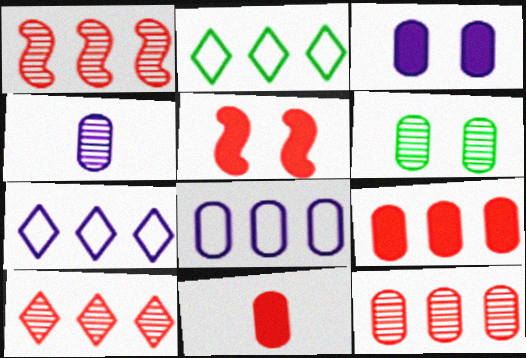[[1, 10, 12], 
[2, 4, 5], 
[3, 4, 8], 
[4, 6, 12], 
[6, 8, 11]]